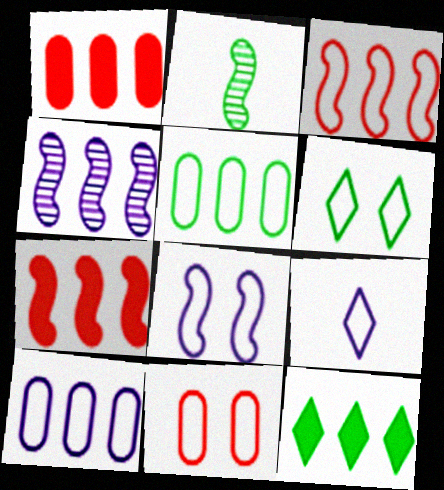[[2, 7, 8], 
[6, 8, 11], 
[8, 9, 10]]